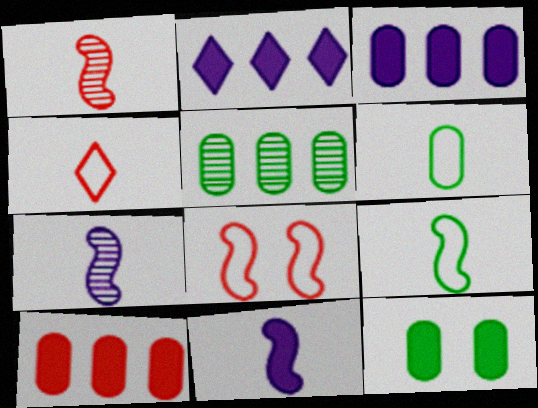[[1, 9, 11], 
[5, 6, 12]]